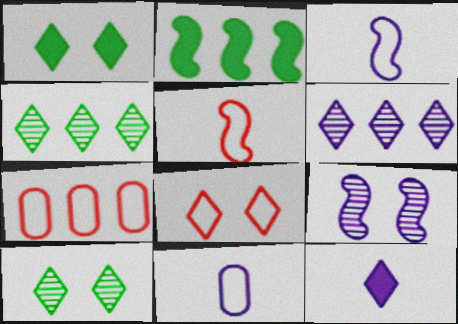[[2, 5, 9], 
[2, 6, 7], 
[4, 8, 12], 
[5, 7, 8]]